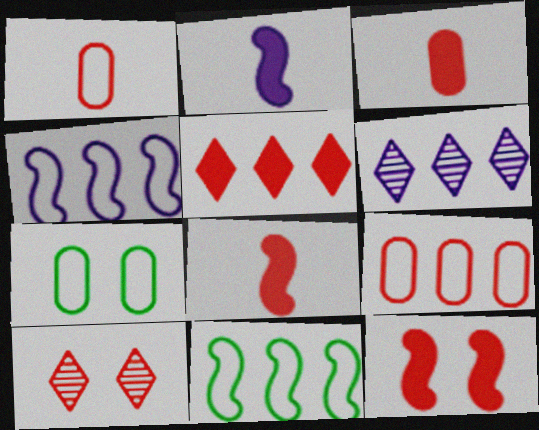[[3, 5, 12], 
[6, 7, 8], 
[8, 9, 10]]